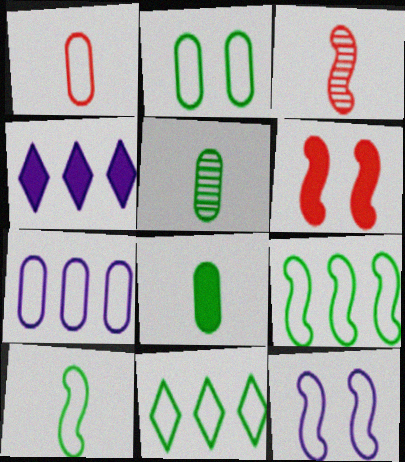[[1, 2, 7], 
[1, 11, 12], 
[2, 3, 4], 
[2, 10, 11], 
[4, 6, 8]]